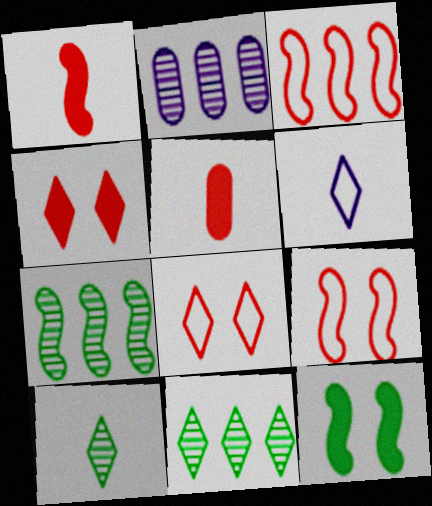[[4, 6, 11]]